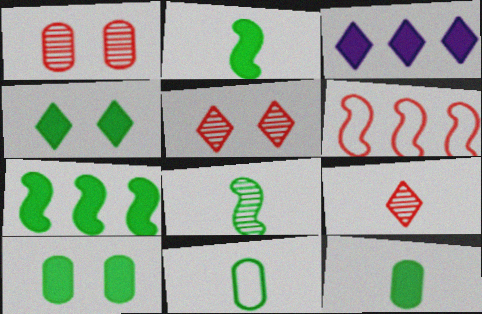[[4, 7, 12]]